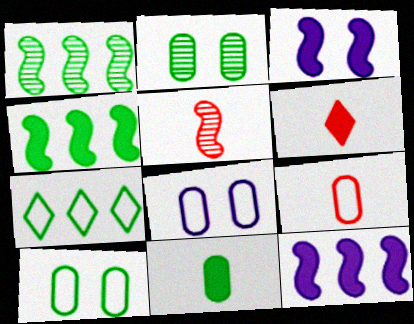[[1, 6, 8], 
[5, 6, 9]]